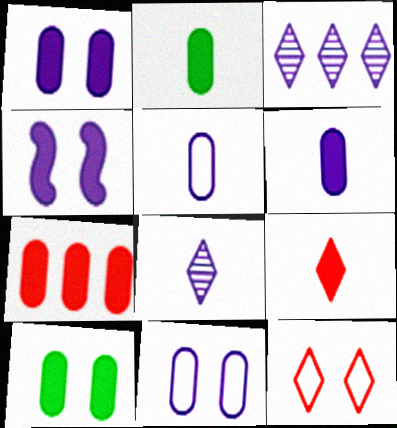[[1, 2, 7], 
[3, 4, 5], 
[6, 7, 10]]